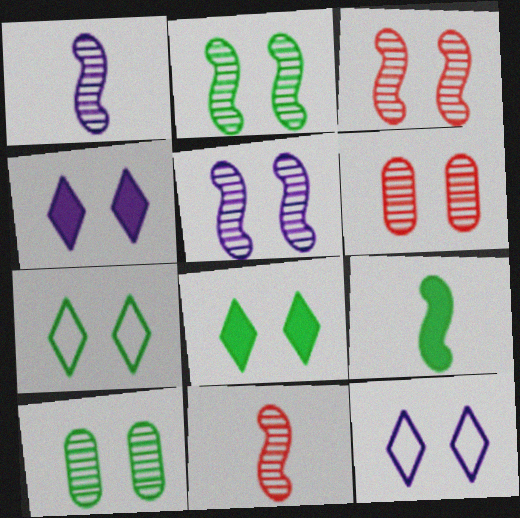[[2, 3, 5]]